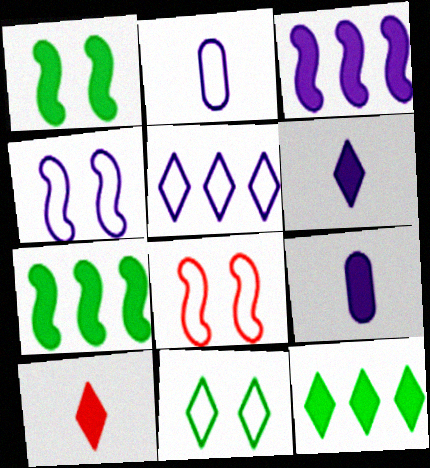[[2, 4, 5]]